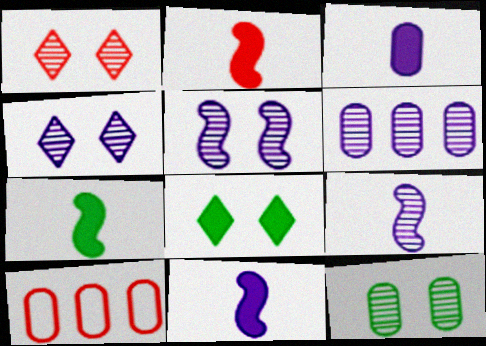[[1, 2, 10], 
[1, 5, 12], 
[2, 7, 11], 
[3, 10, 12], 
[4, 6, 9], 
[4, 7, 10], 
[8, 9, 10]]